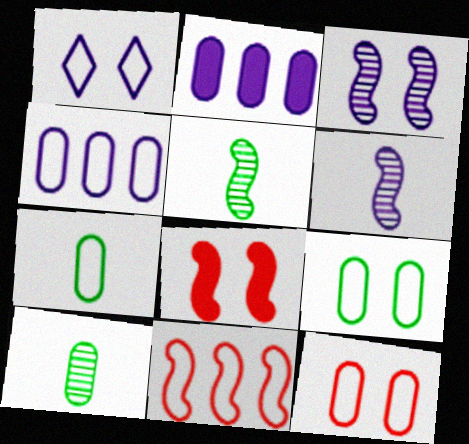[[1, 2, 6], 
[1, 7, 11], 
[2, 10, 12], 
[4, 7, 12]]